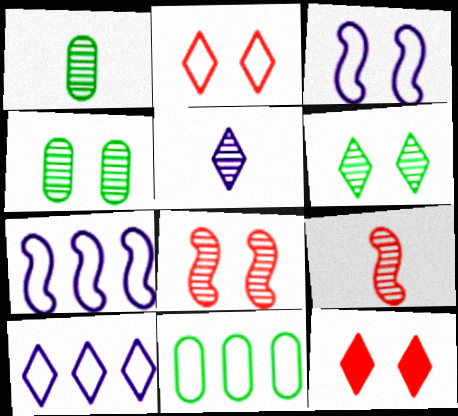[[1, 5, 9], 
[1, 7, 12], 
[3, 4, 12]]